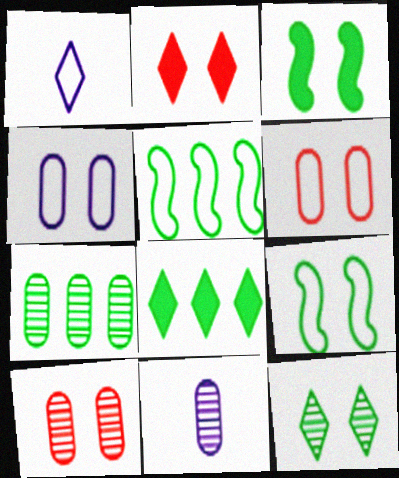[[1, 5, 6], 
[2, 5, 11], 
[5, 7, 8], 
[7, 10, 11]]